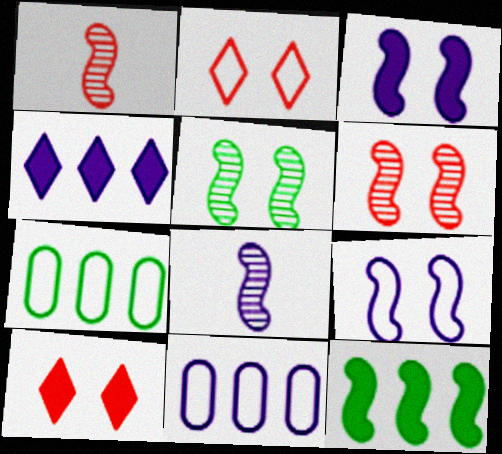[[1, 9, 12], 
[7, 8, 10]]